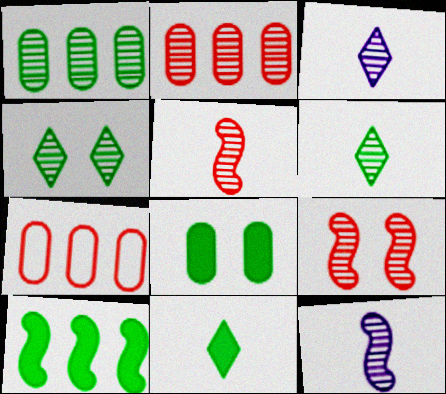[[1, 3, 9], 
[2, 4, 12], 
[8, 10, 11]]